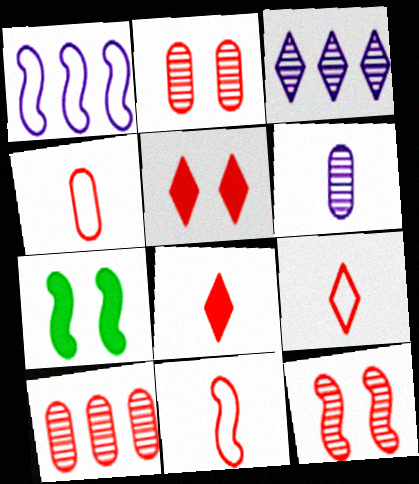[[3, 4, 7], 
[4, 9, 11], 
[5, 10, 11]]